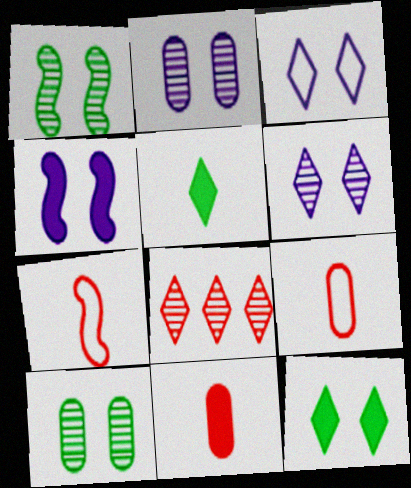[[2, 3, 4], 
[3, 5, 8]]